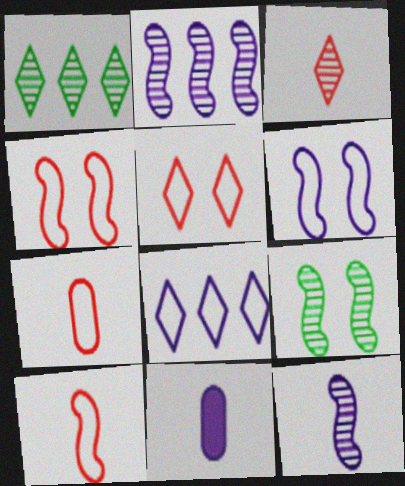[[1, 4, 11]]